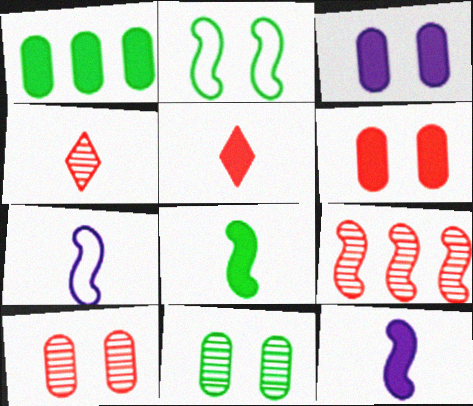[[2, 9, 12], 
[4, 9, 10]]